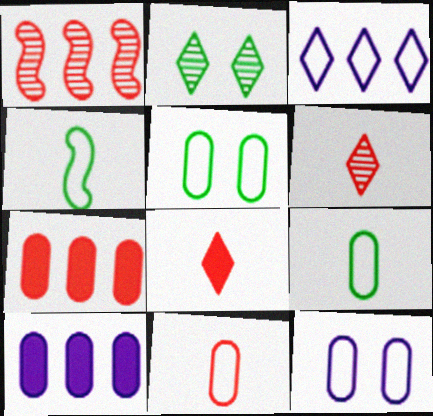[[2, 3, 8]]